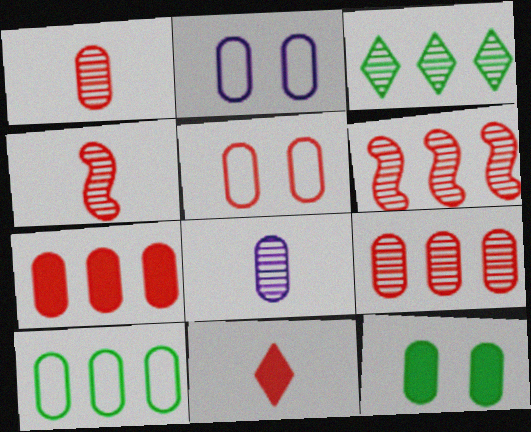[[1, 5, 7], 
[5, 6, 11]]